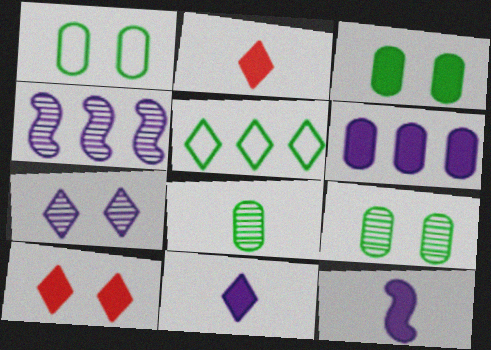[[1, 2, 4], 
[1, 3, 9], 
[2, 5, 7]]